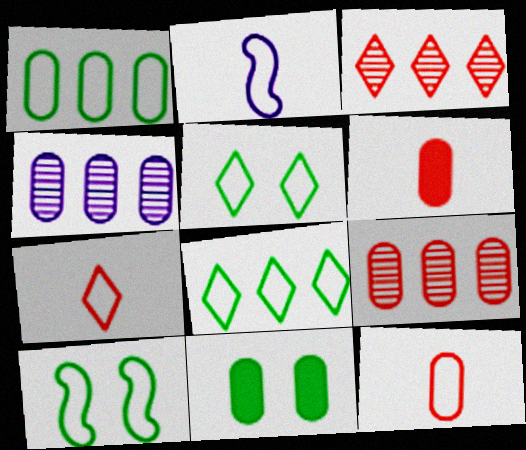[[2, 3, 11], 
[4, 11, 12]]